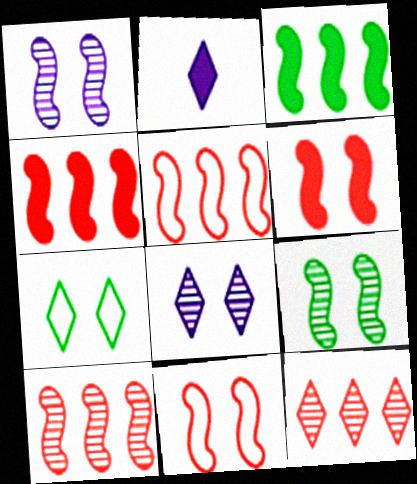[[2, 7, 12], 
[4, 5, 10]]